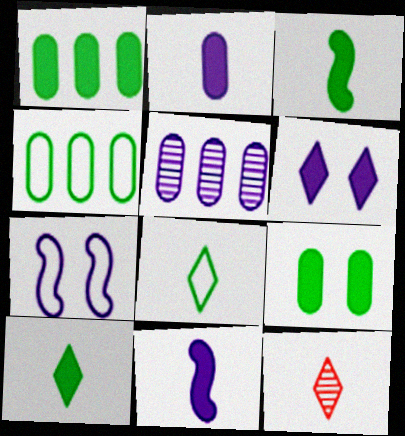[[1, 7, 12]]